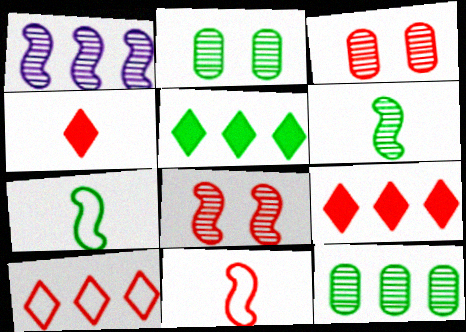[[1, 6, 8], 
[2, 5, 7], 
[3, 9, 11]]